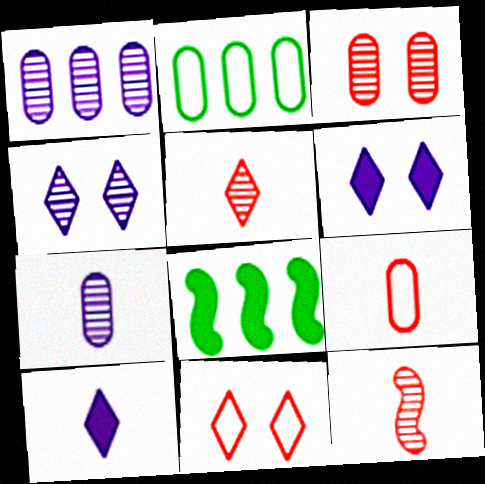[[2, 6, 12], 
[4, 8, 9], 
[7, 8, 11]]